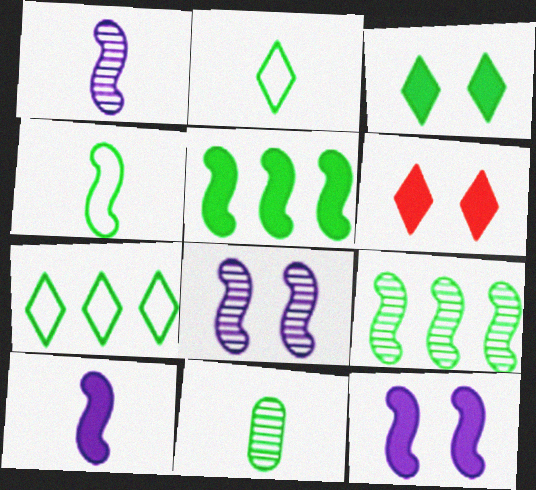[]